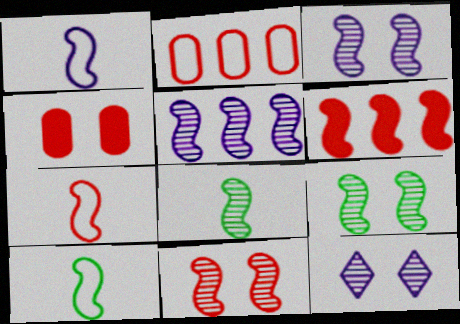[[1, 6, 9], 
[1, 7, 10], 
[3, 6, 10], 
[3, 9, 11], 
[5, 8, 11], 
[6, 7, 11]]